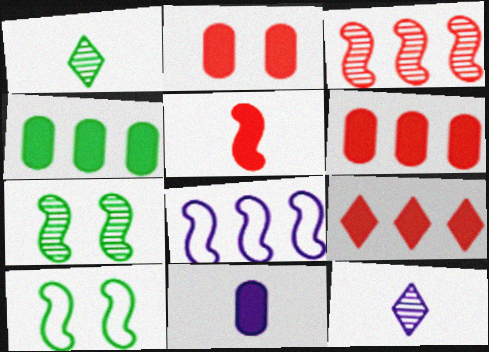[[1, 2, 8], 
[1, 4, 10], 
[2, 4, 11], 
[2, 5, 9], 
[5, 7, 8], 
[6, 10, 12]]